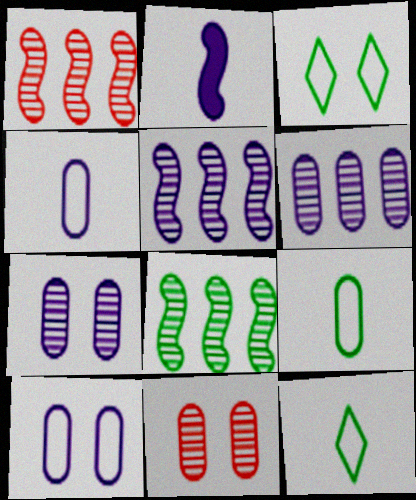[[1, 5, 8]]